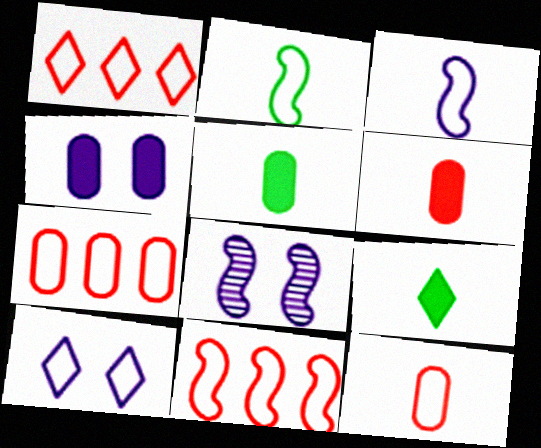[[1, 5, 8], 
[1, 7, 11], 
[2, 7, 10], 
[4, 8, 10], 
[7, 8, 9]]